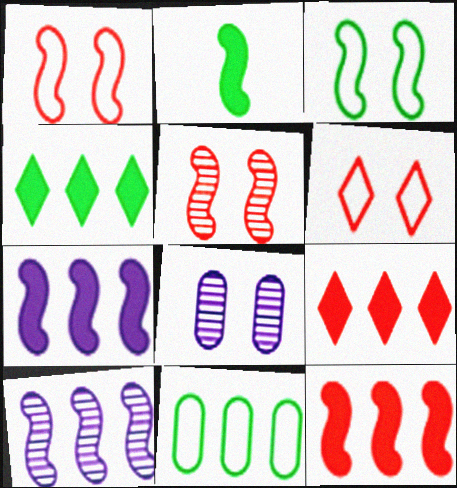[[1, 2, 10], 
[9, 10, 11]]